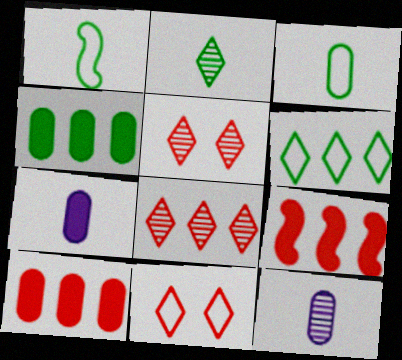[]